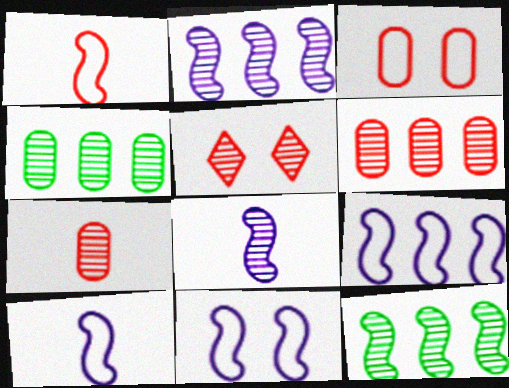[[4, 5, 8], 
[9, 10, 11]]